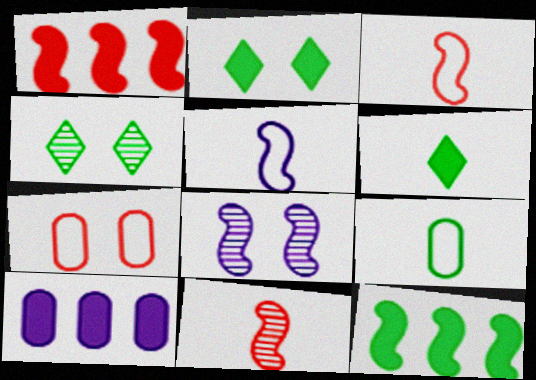[[2, 7, 8], 
[3, 4, 10], 
[3, 8, 12], 
[4, 9, 12]]